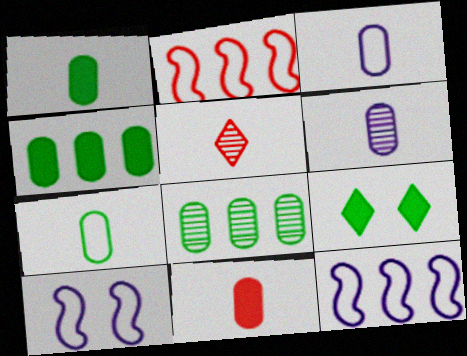[[2, 6, 9], 
[4, 5, 10], 
[6, 7, 11]]